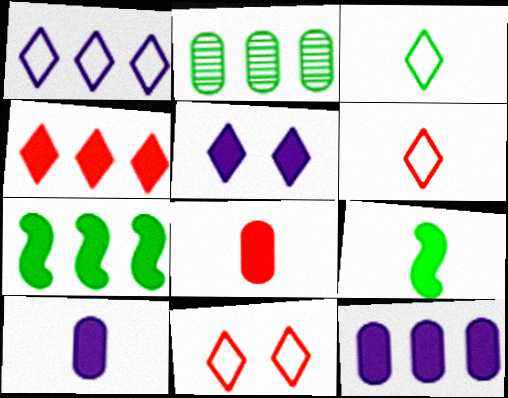[[1, 3, 11], 
[4, 7, 12], 
[5, 7, 8]]